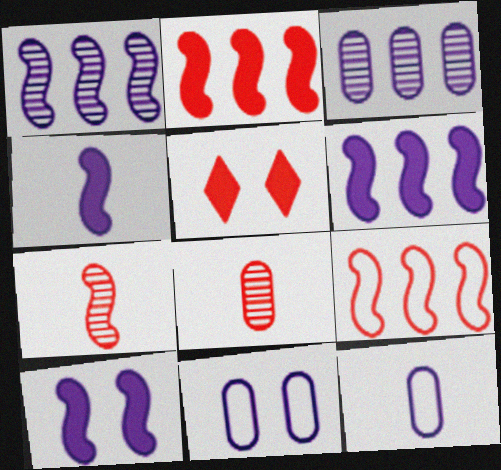[[4, 6, 10], 
[5, 8, 9]]